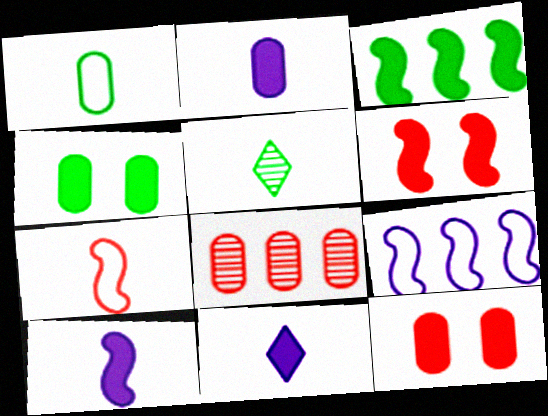[[2, 5, 7], 
[2, 10, 11], 
[3, 6, 10], 
[3, 11, 12], 
[5, 9, 12]]